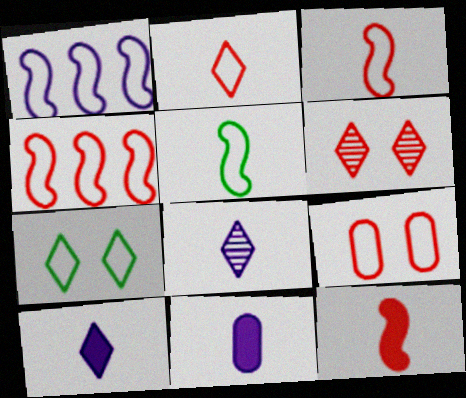[[2, 4, 9]]